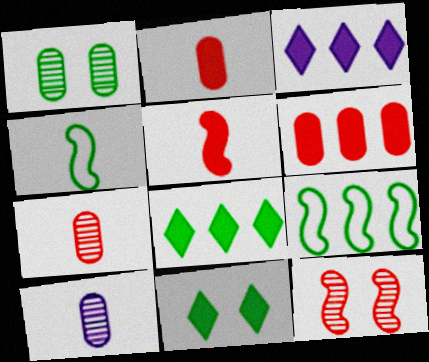[[1, 4, 8]]